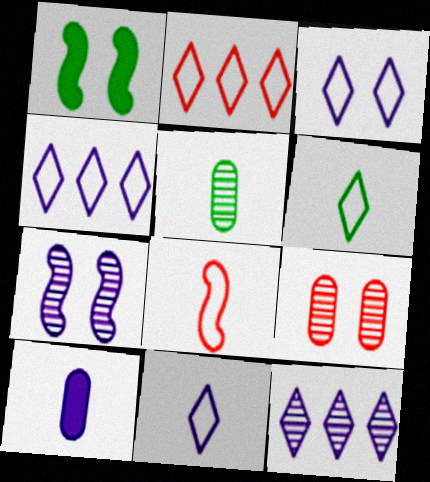[[1, 3, 9], 
[2, 3, 6], 
[3, 4, 11], 
[4, 7, 10]]